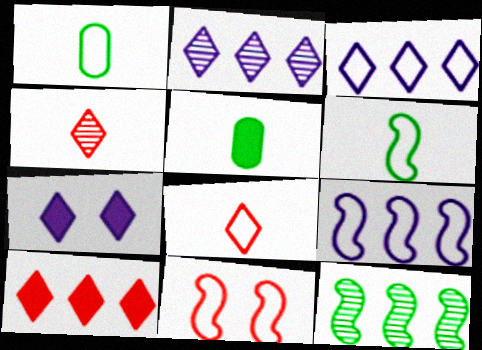[[1, 3, 11], 
[2, 5, 11], 
[6, 9, 11]]